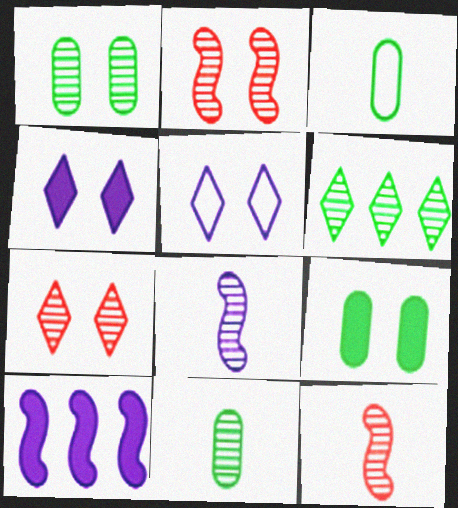[[2, 5, 9], 
[3, 7, 10]]